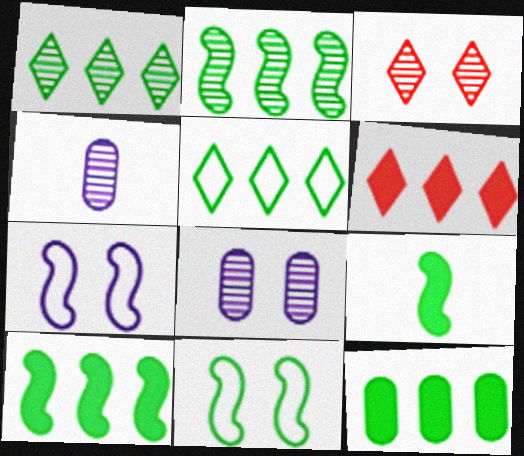[[2, 3, 4], 
[2, 5, 12], 
[2, 9, 11], 
[4, 6, 11]]